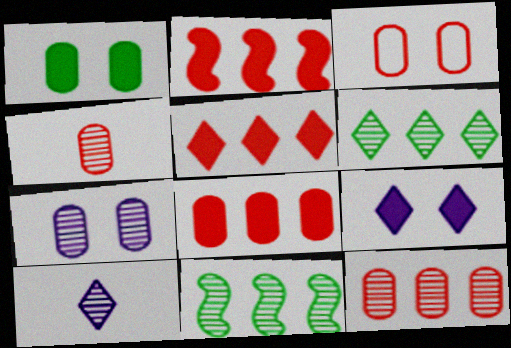[[1, 3, 7], 
[2, 5, 8], 
[3, 4, 8]]